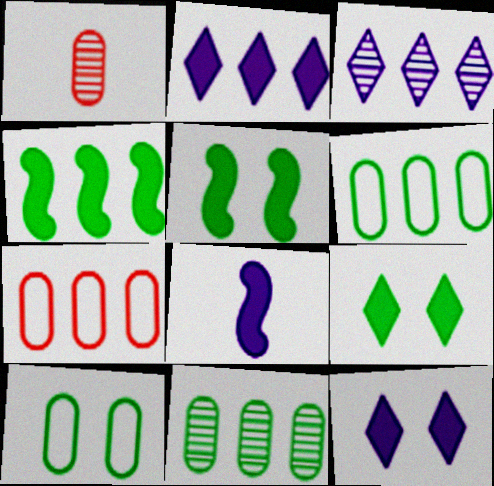[[3, 4, 7]]